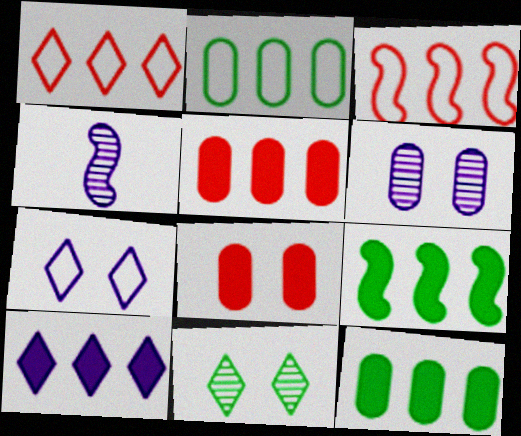[[5, 9, 10]]